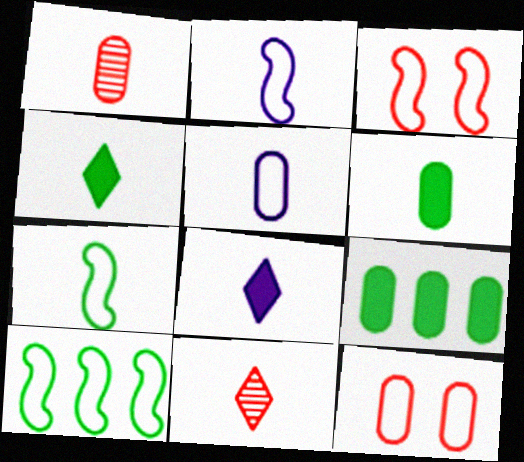[[1, 2, 4], 
[1, 5, 6], 
[1, 7, 8], 
[2, 3, 10], 
[2, 6, 11]]